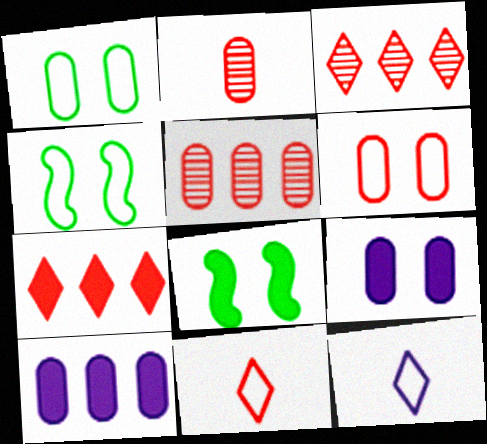[[1, 2, 10], 
[5, 8, 12]]